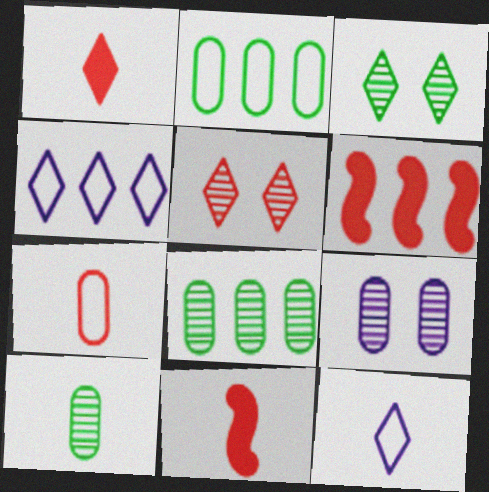[[1, 3, 4], 
[4, 6, 8], 
[5, 6, 7], 
[10, 11, 12]]